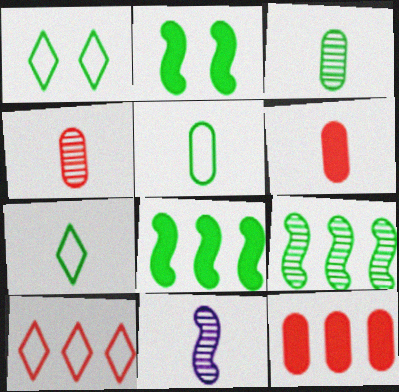[[1, 3, 8], 
[1, 11, 12], 
[6, 7, 11]]